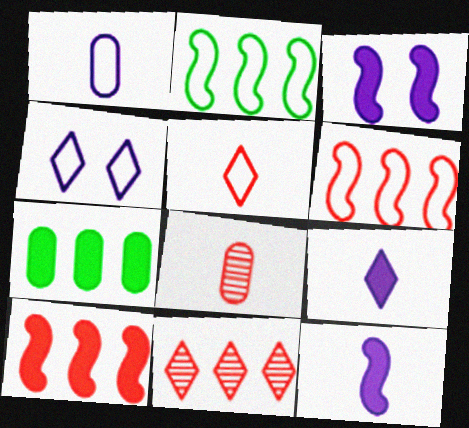[]